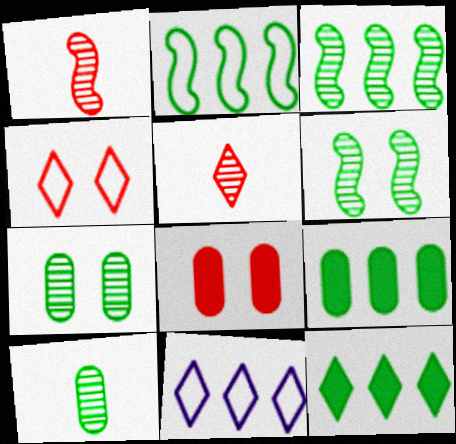[]